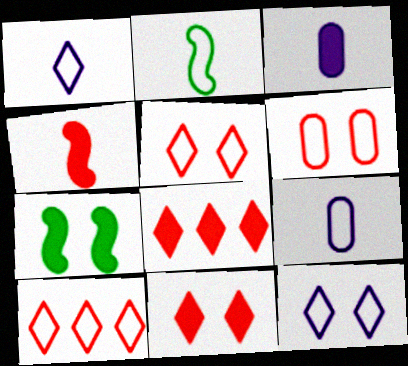[[3, 7, 8]]